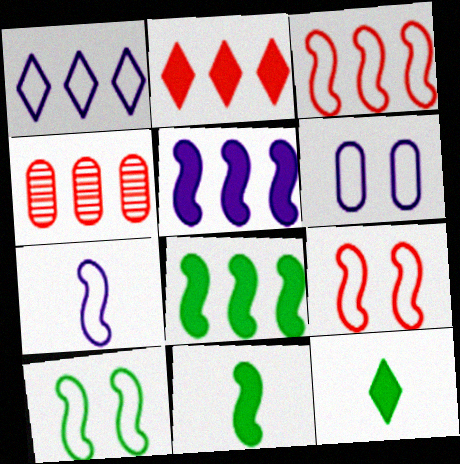[[1, 4, 8], 
[1, 6, 7], 
[2, 3, 4], 
[3, 7, 10]]